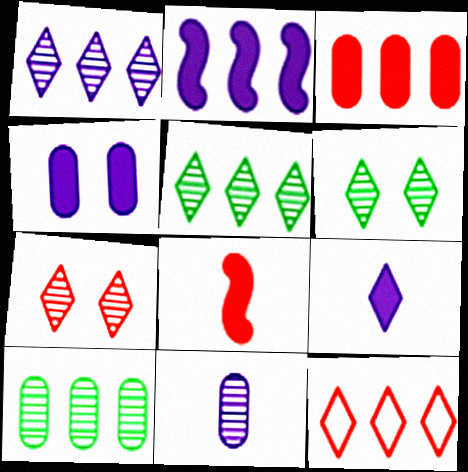[[2, 4, 9], 
[2, 10, 12], 
[6, 9, 12]]